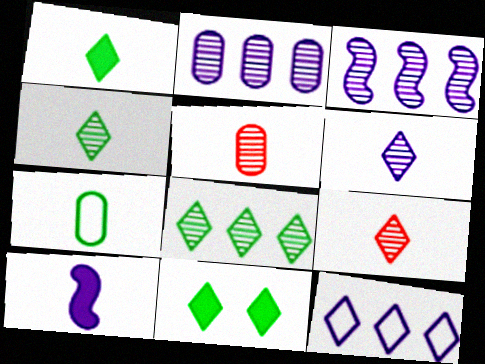[[4, 6, 9], 
[7, 9, 10], 
[9, 11, 12]]